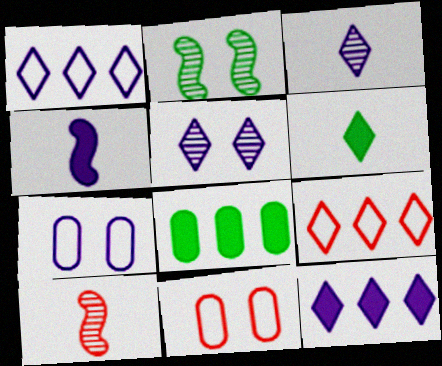[[5, 6, 9]]